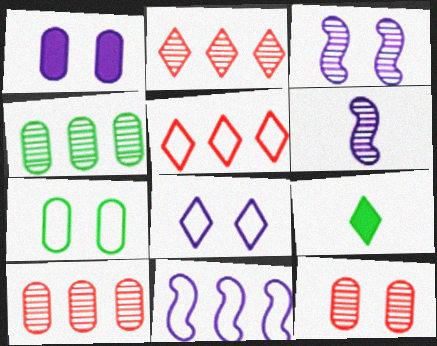[[1, 3, 8], 
[1, 7, 12], 
[2, 8, 9], 
[9, 11, 12]]